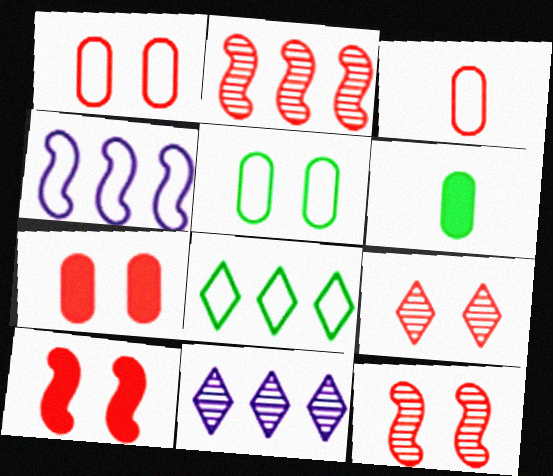[[1, 9, 10], 
[4, 6, 9]]